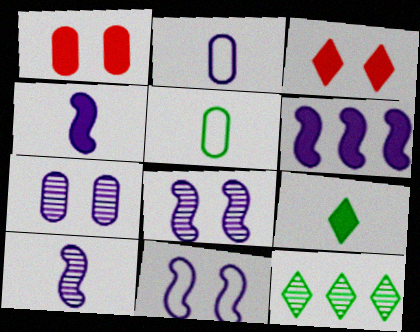[[1, 6, 9], 
[6, 10, 11]]